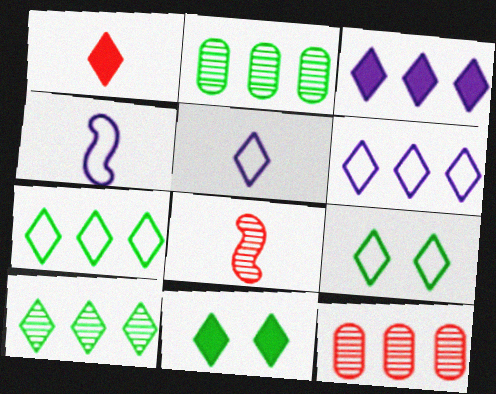[[1, 3, 11], 
[4, 11, 12]]